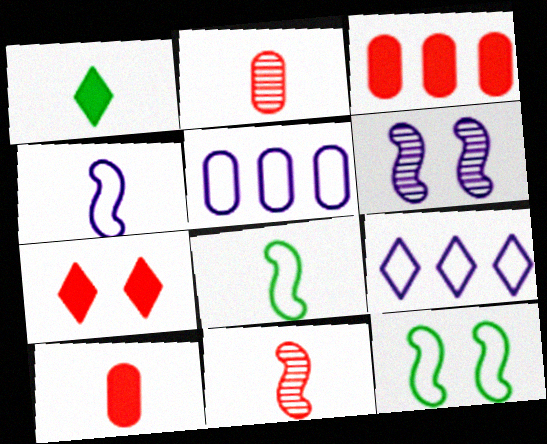[[1, 2, 4]]